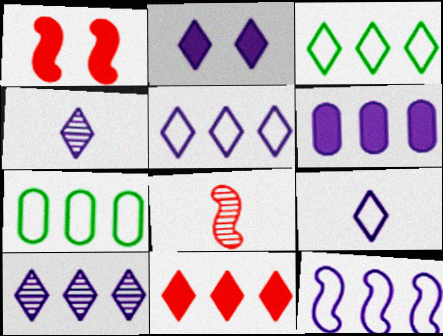[[1, 4, 7], 
[2, 4, 5], 
[2, 7, 8], 
[2, 9, 10], 
[3, 10, 11], 
[6, 10, 12]]